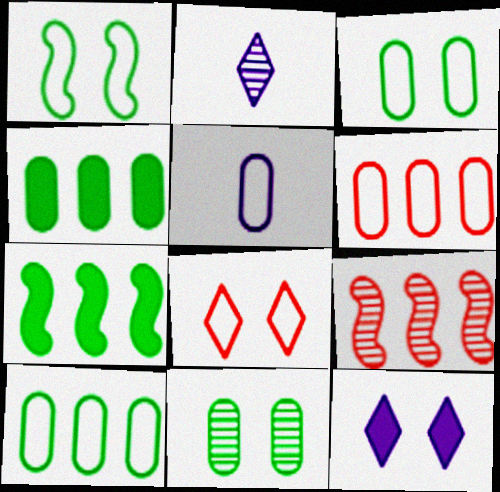[[2, 9, 11], 
[3, 5, 6]]